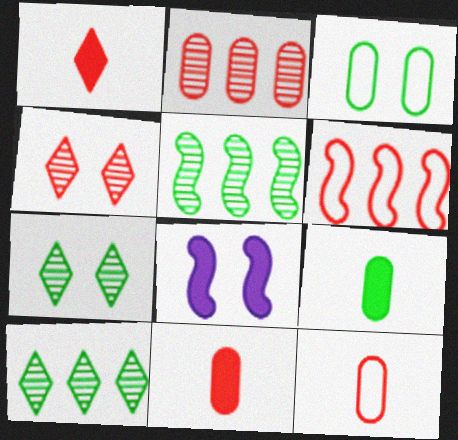[[3, 4, 8], 
[4, 6, 11], 
[8, 10, 12]]